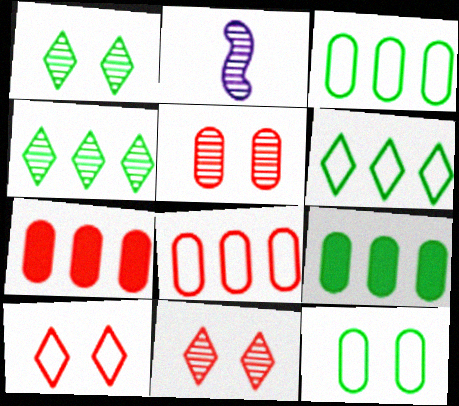[[2, 4, 5], 
[2, 9, 10]]